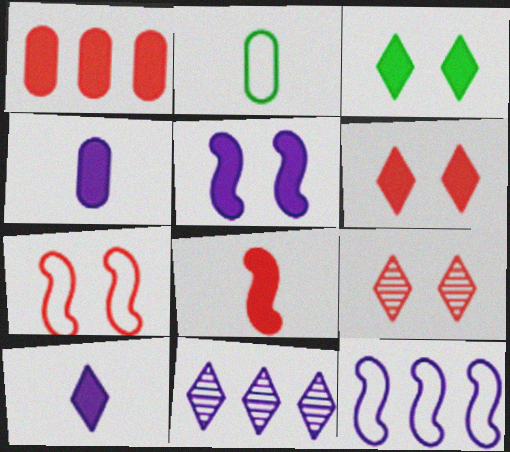[[1, 6, 8]]